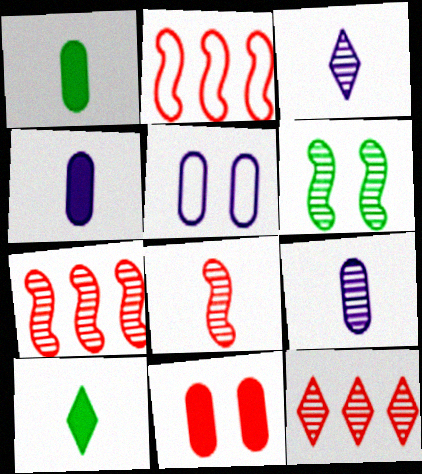[[5, 7, 10], 
[6, 9, 12]]